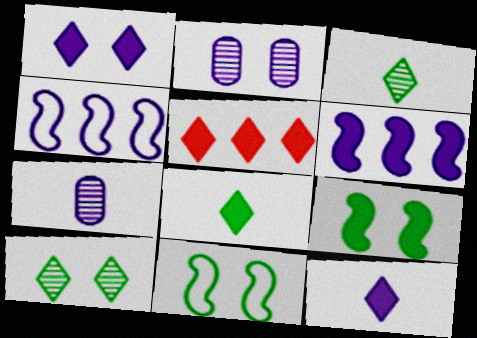[[1, 4, 7], 
[1, 5, 8], 
[2, 4, 12], 
[5, 7, 11]]